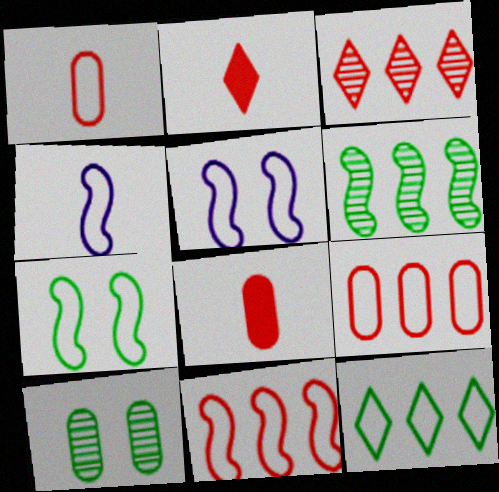[[1, 5, 12], 
[4, 7, 11]]